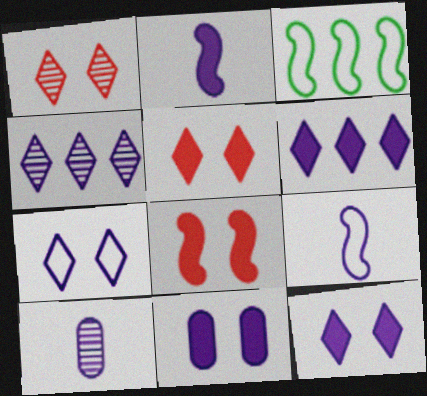[[2, 6, 11], 
[3, 5, 10], 
[4, 9, 11]]